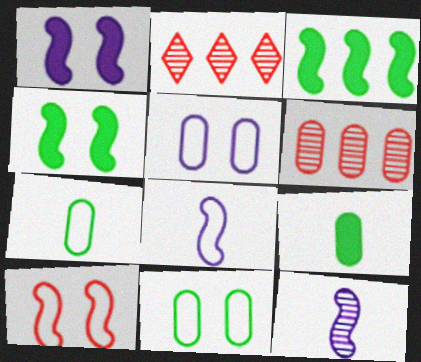[[1, 2, 7], 
[3, 10, 12], 
[5, 6, 9]]